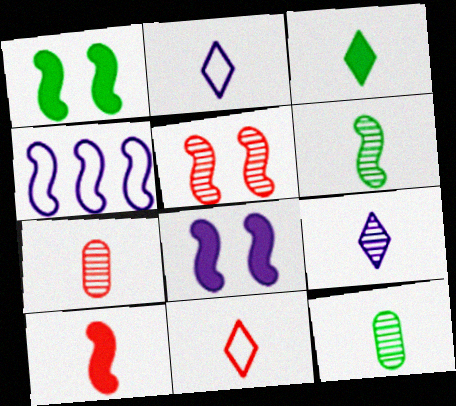[[2, 10, 12], 
[3, 9, 11], 
[6, 7, 9], 
[7, 10, 11]]